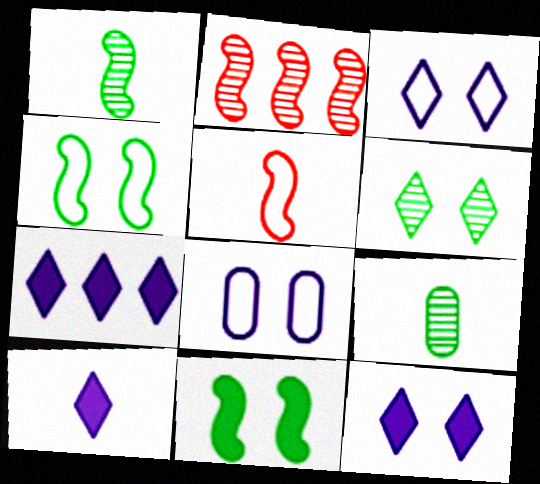[[5, 9, 10], 
[7, 10, 12]]